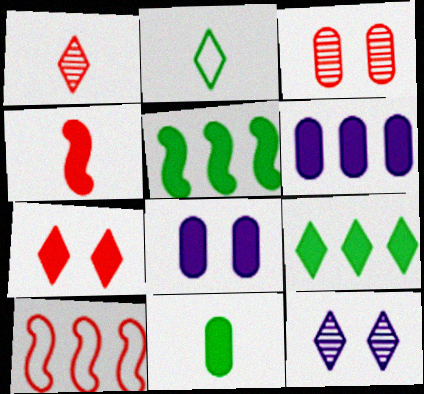[[4, 8, 9], 
[10, 11, 12]]